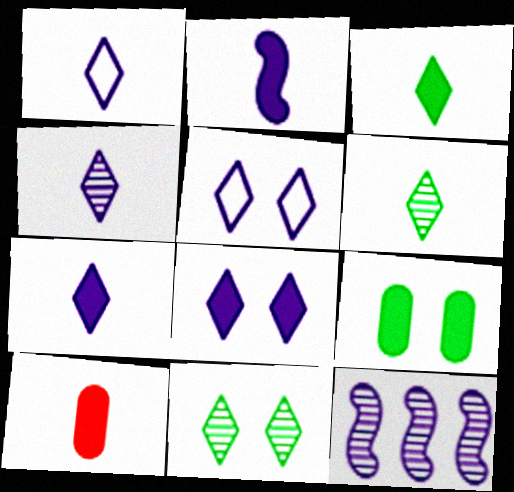[[1, 4, 7], 
[2, 3, 10]]